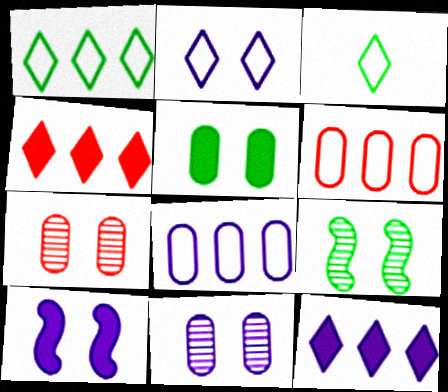[[2, 10, 11]]